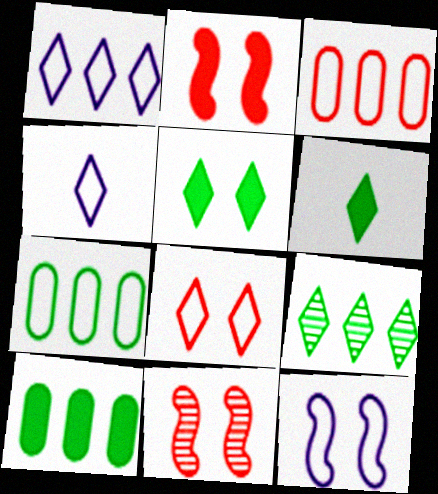[[4, 10, 11]]